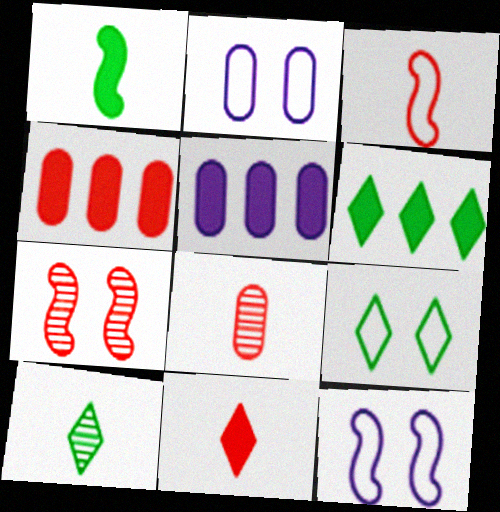[[3, 8, 11], 
[4, 10, 12], 
[6, 8, 12], 
[6, 9, 10]]